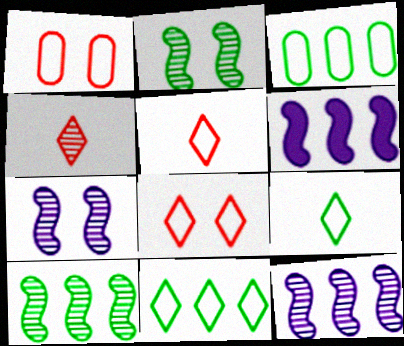[]